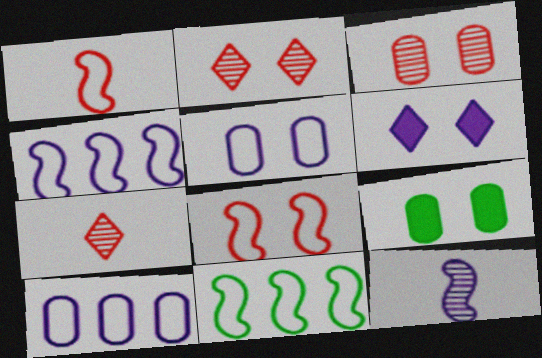[[3, 5, 9], 
[4, 7, 9], 
[6, 10, 12]]